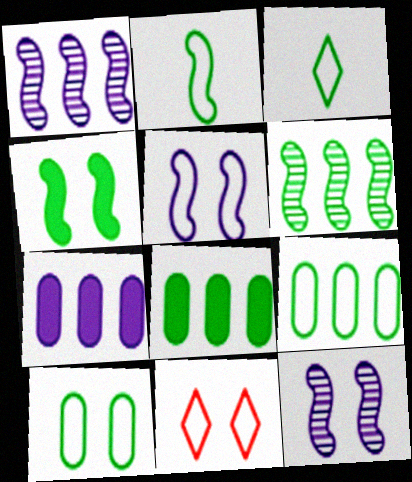[[2, 4, 6], 
[5, 10, 11]]